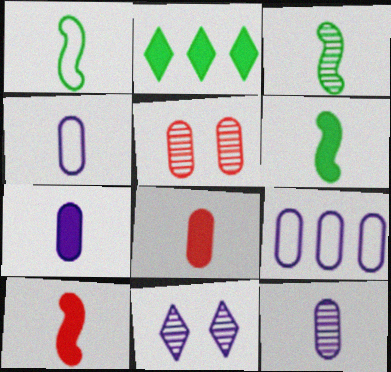[[1, 3, 6], 
[4, 7, 12]]